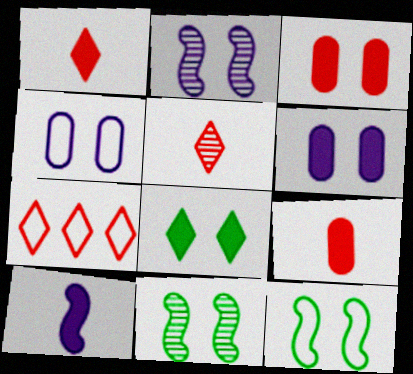[]